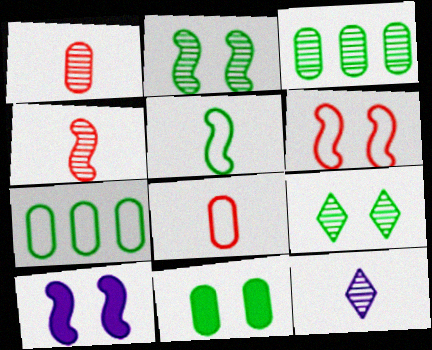[[2, 6, 10]]